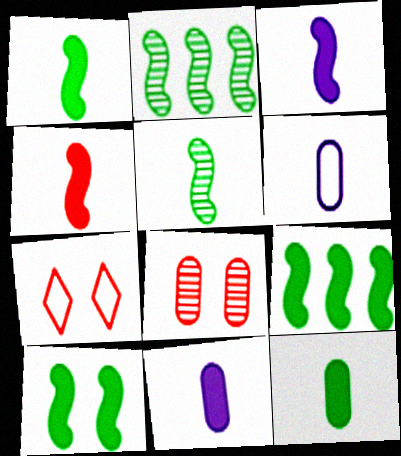[[1, 3, 4], 
[1, 9, 10], 
[2, 7, 11]]